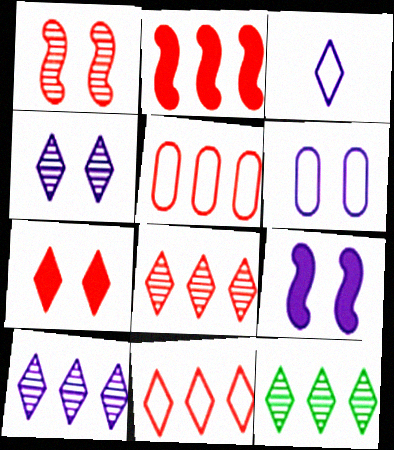[[2, 5, 8], 
[3, 7, 12], 
[4, 6, 9], 
[8, 10, 12]]